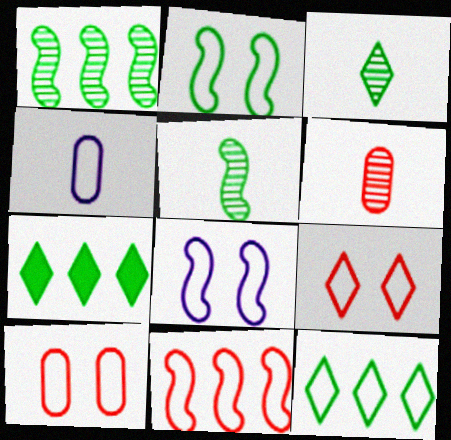[[6, 7, 8]]